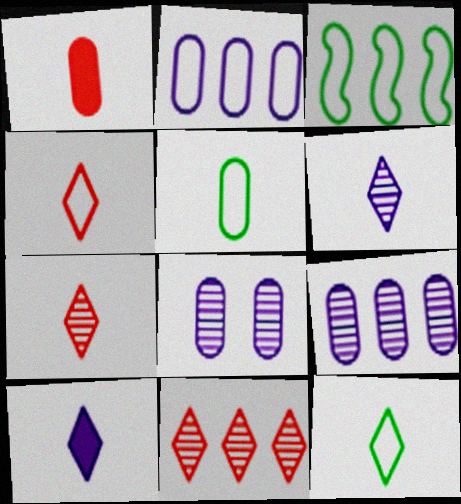[[7, 10, 12]]